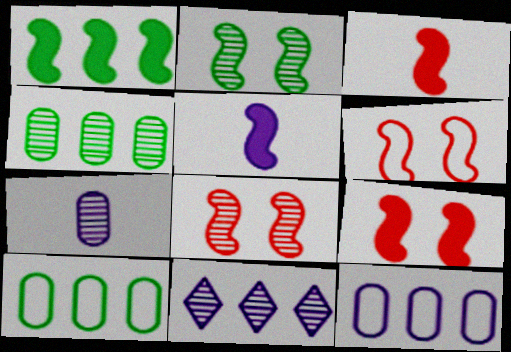[[1, 5, 9], 
[6, 8, 9]]